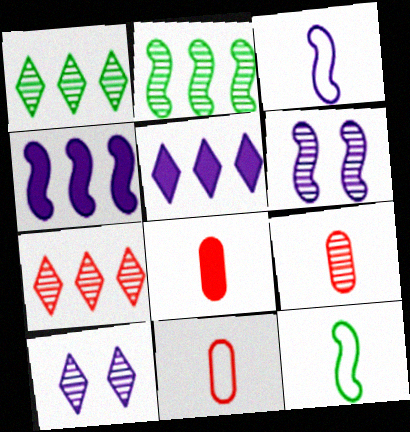[[1, 6, 9], 
[2, 9, 10], 
[3, 4, 6], 
[8, 9, 11]]